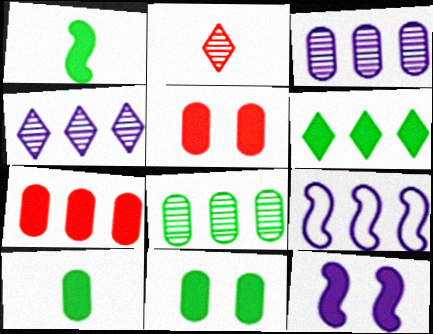[[1, 6, 11], 
[2, 9, 11]]